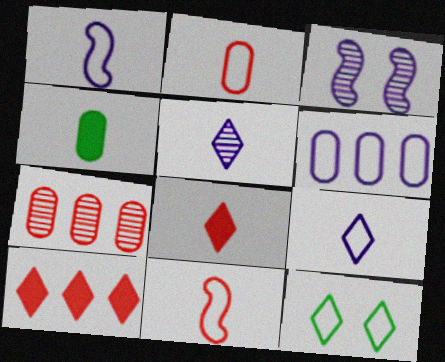[[4, 5, 11], 
[5, 10, 12], 
[6, 11, 12]]